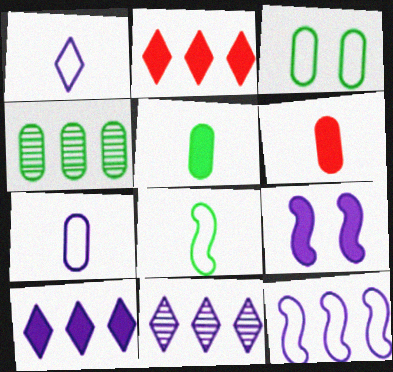[[2, 4, 12], 
[2, 5, 9], 
[3, 4, 5], 
[7, 9, 11]]